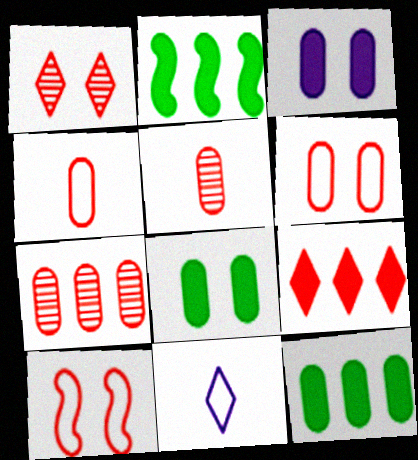[[5, 9, 10]]